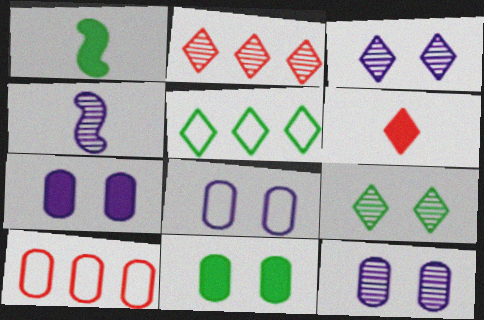[[1, 2, 8], 
[1, 3, 10], 
[3, 5, 6], 
[7, 8, 12]]